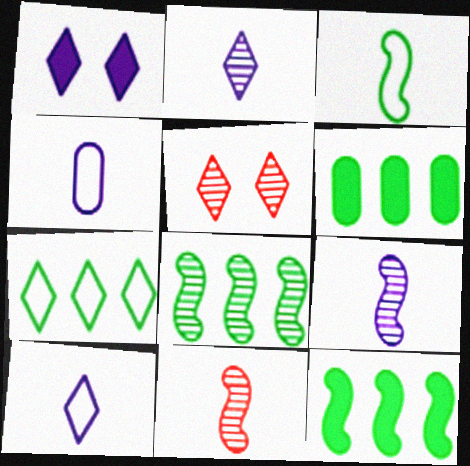[[4, 5, 12], 
[6, 7, 8]]